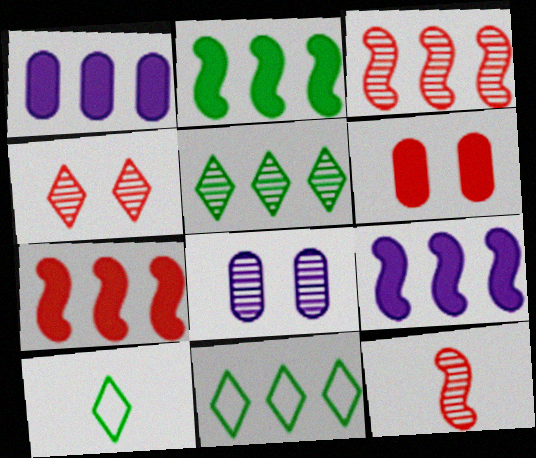[[1, 3, 11], 
[2, 7, 9], 
[5, 8, 12], 
[7, 8, 10]]